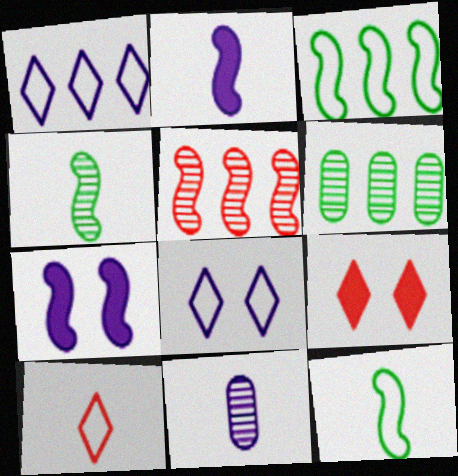[[1, 7, 11], 
[3, 9, 11], 
[5, 7, 12], 
[6, 7, 10]]